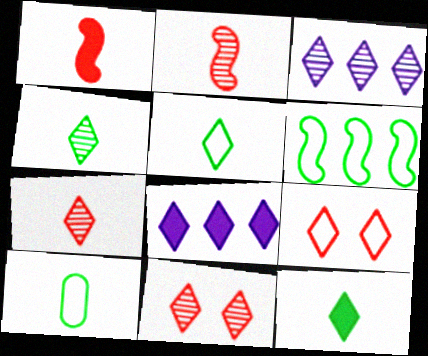[[3, 4, 11], 
[3, 9, 12], 
[4, 5, 12], 
[4, 8, 9], 
[5, 8, 11]]